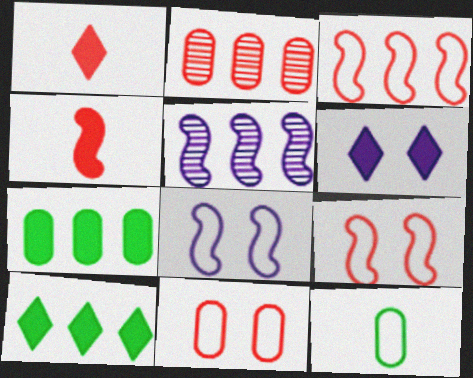[[1, 2, 9], 
[1, 6, 10], 
[4, 6, 7]]